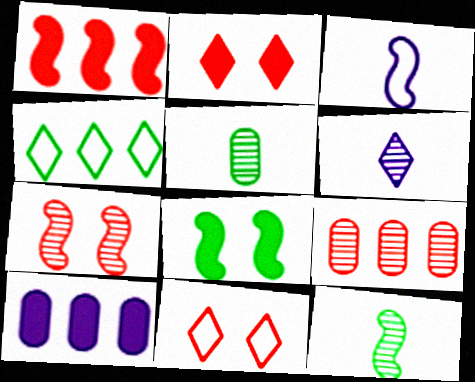[[2, 4, 6], 
[4, 5, 8], 
[10, 11, 12]]